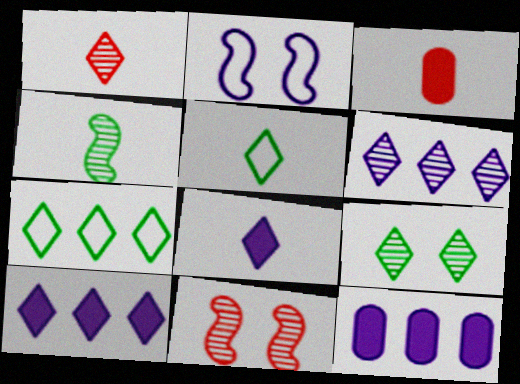[[1, 5, 8], 
[1, 6, 9], 
[5, 11, 12]]